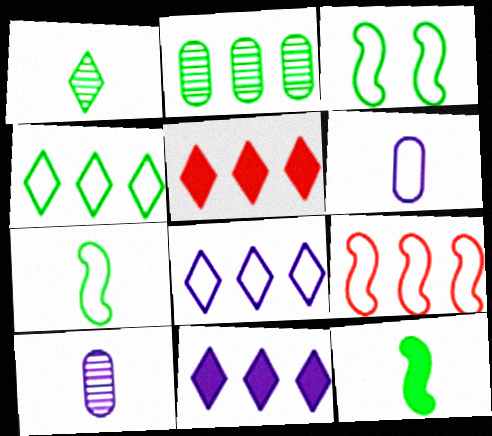[[2, 9, 11], 
[3, 5, 10]]